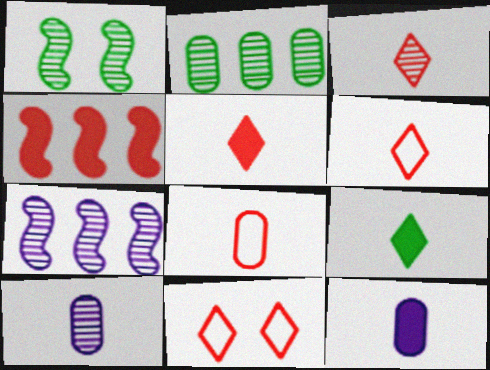[[3, 5, 6]]